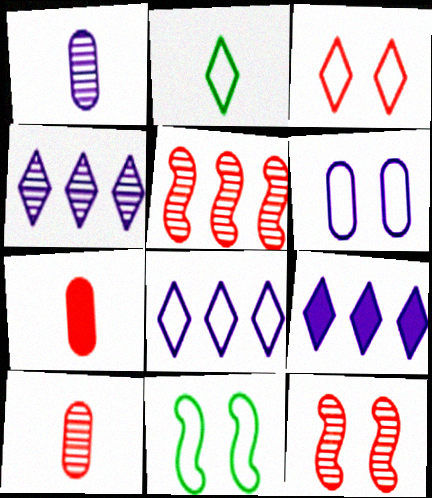[[2, 3, 8], 
[3, 5, 7], 
[3, 6, 11], 
[4, 7, 11], 
[4, 8, 9], 
[9, 10, 11]]